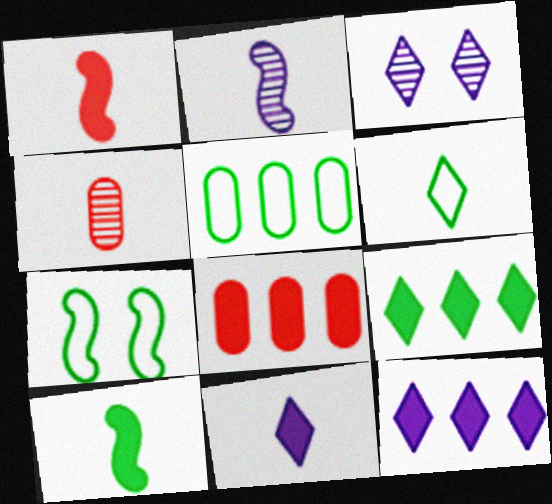[[1, 3, 5], 
[4, 7, 12], 
[5, 6, 7]]